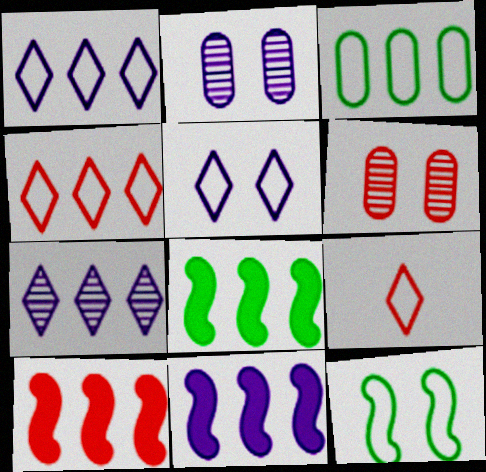[[2, 8, 9], 
[3, 7, 10], 
[6, 9, 10], 
[8, 10, 11]]